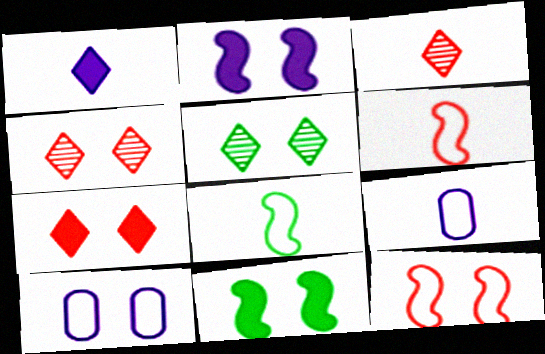[[4, 10, 11]]